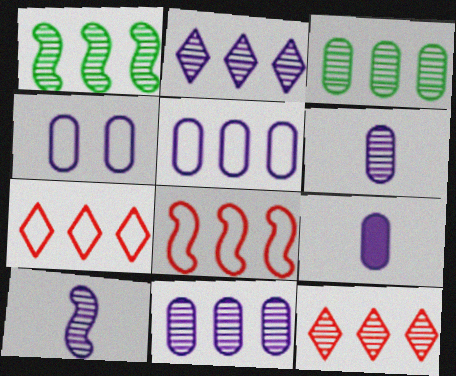[[1, 11, 12], 
[4, 9, 11]]